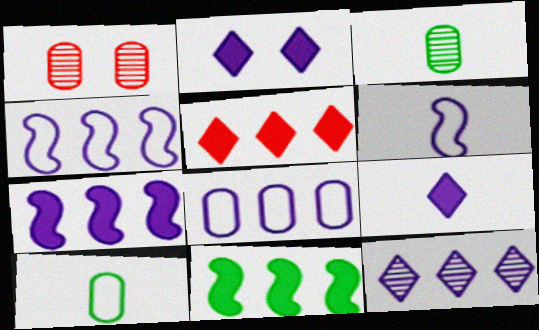[[7, 8, 12]]